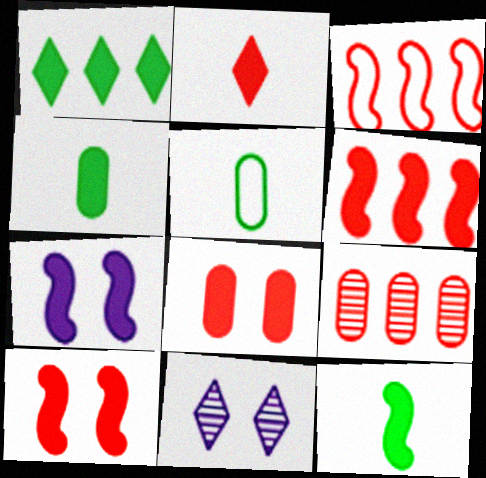[[2, 6, 8], 
[3, 4, 11], 
[5, 6, 11], 
[6, 7, 12]]